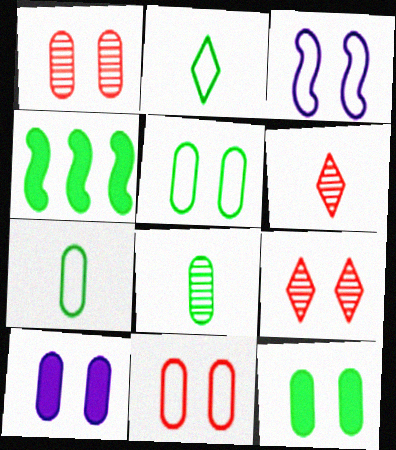[[1, 5, 10], 
[3, 9, 12]]